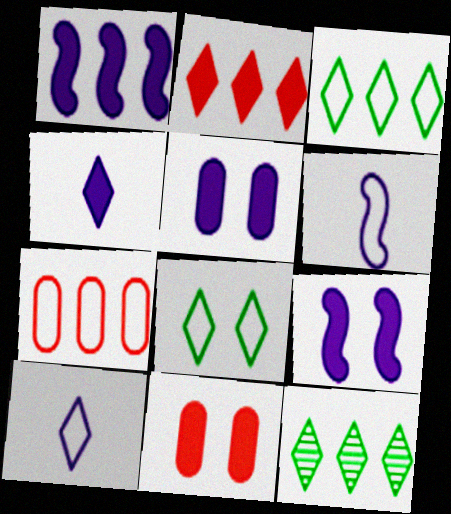[[1, 4, 5], 
[1, 7, 12], 
[6, 7, 8], 
[6, 11, 12]]